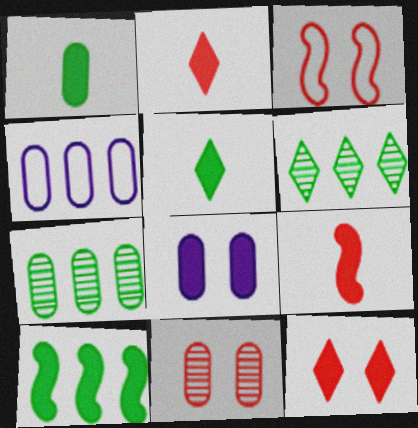[[1, 4, 11], 
[2, 8, 10], 
[3, 11, 12]]